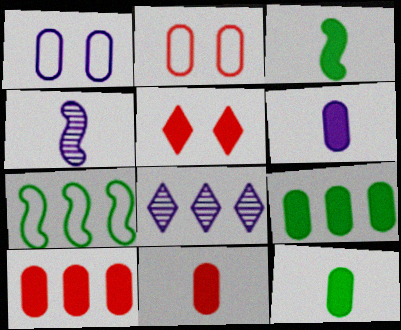[[2, 3, 8], 
[6, 11, 12], 
[7, 8, 10]]